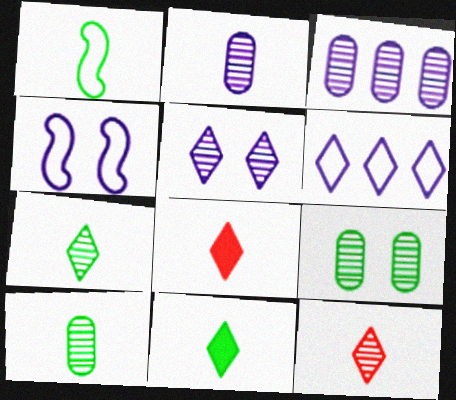[[1, 2, 8], 
[1, 10, 11]]